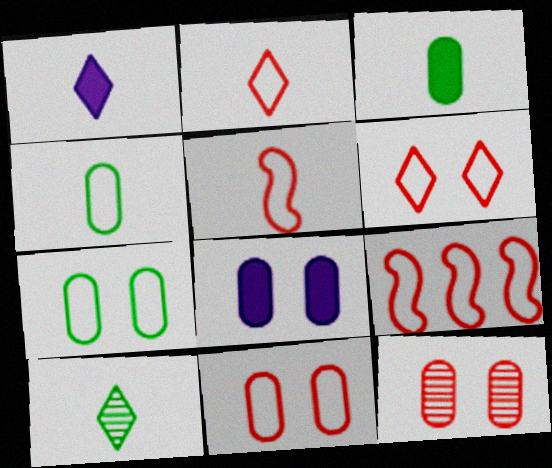[[1, 2, 10], 
[2, 9, 11], 
[7, 8, 12], 
[8, 9, 10]]